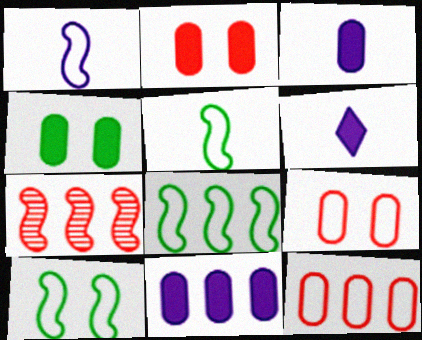[[5, 8, 10]]